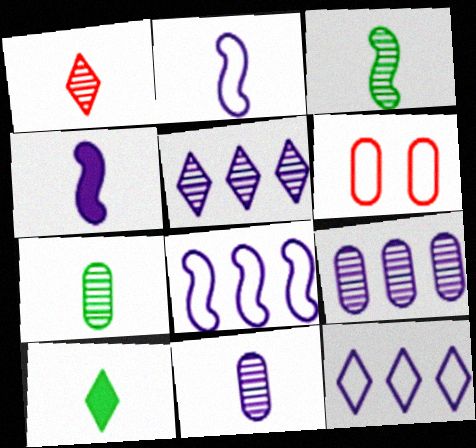[[1, 3, 11]]